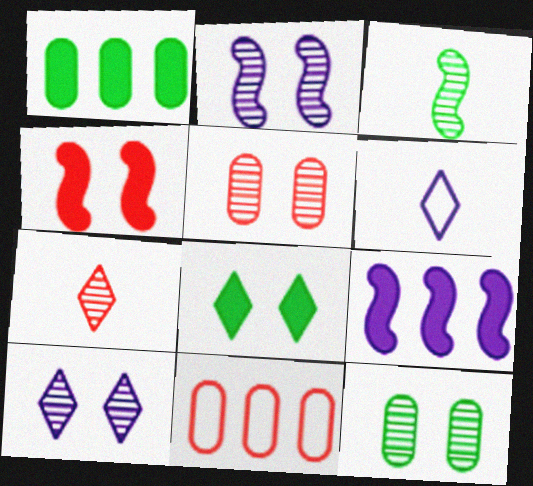[[4, 7, 11]]